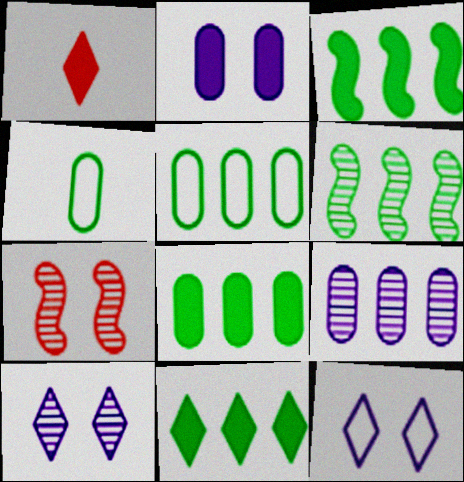[[1, 2, 3], 
[3, 8, 11], 
[5, 6, 11]]